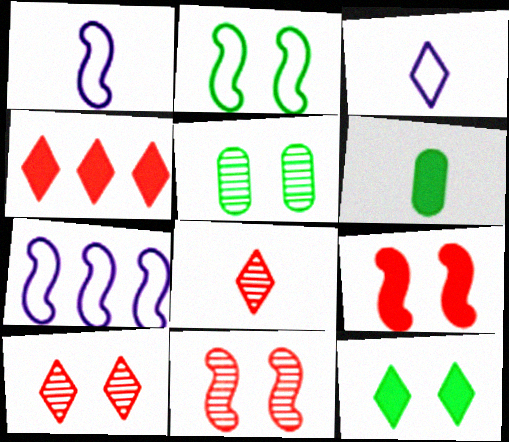[[1, 4, 5], 
[1, 6, 8], 
[2, 5, 12], 
[6, 7, 10]]